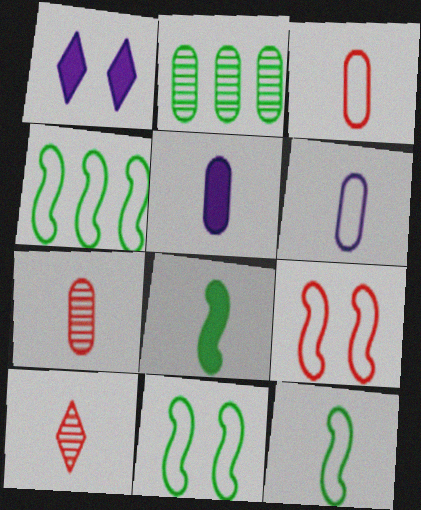[[1, 4, 7], 
[4, 11, 12], 
[5, 10, 12], 
[6, 8, 10]]